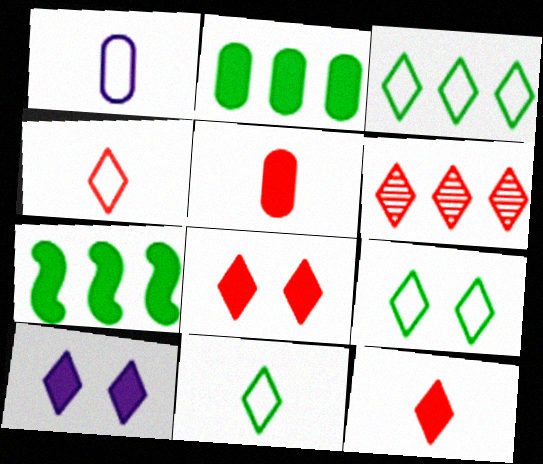[[3, 9, 11], 
[4, 6, 8], 
[5, 7, 10], 
[6, 10, 11]]